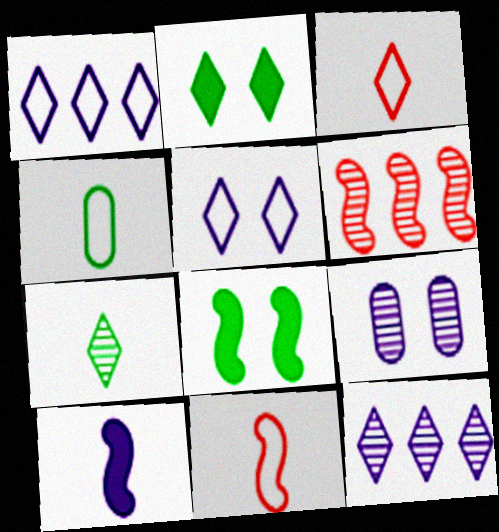[[1, 9, 10], 
[2, 3, 12], 
[6, 7, 9]]